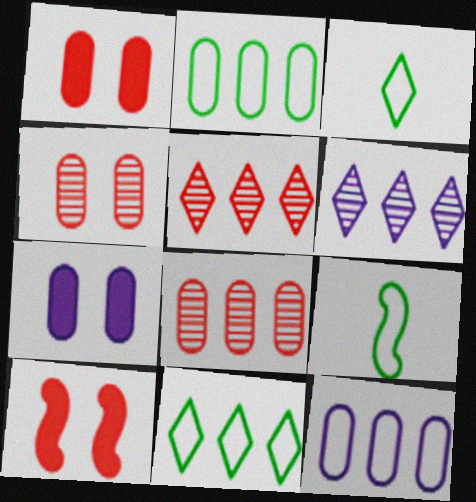[[1, 6, 9], 
[5, 7, 9]]